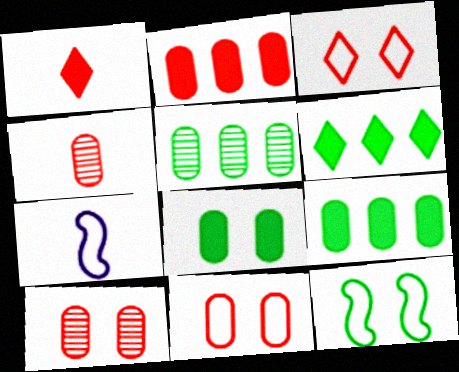[[2, 4, 11], 
[6, 7, 10]]